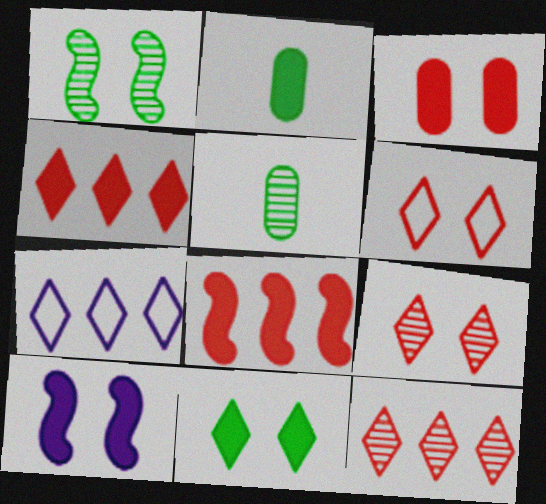[[2, 4, 10], 
[3, 10, 11]]